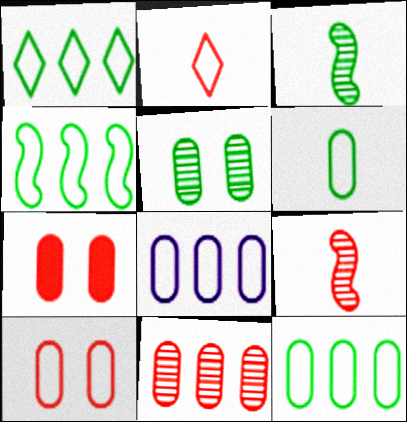[[1, 4, 12], 
[6, 8, 10]]